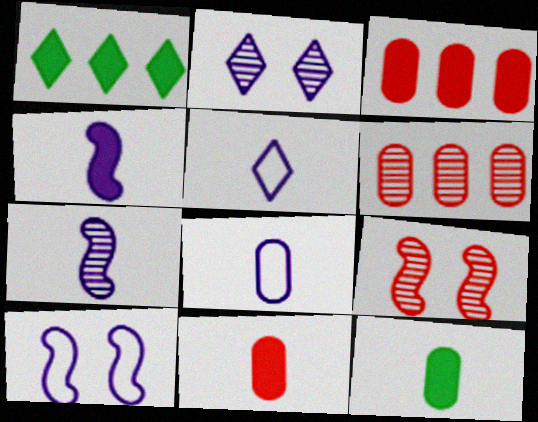[[1, 8, 9]]